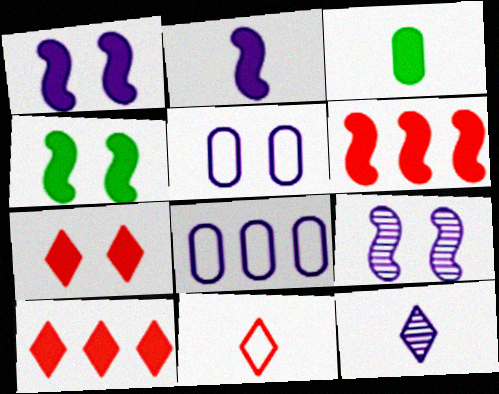[[1, 3, 10], 
[1, 8, 12], 
[2, 4, 6]]